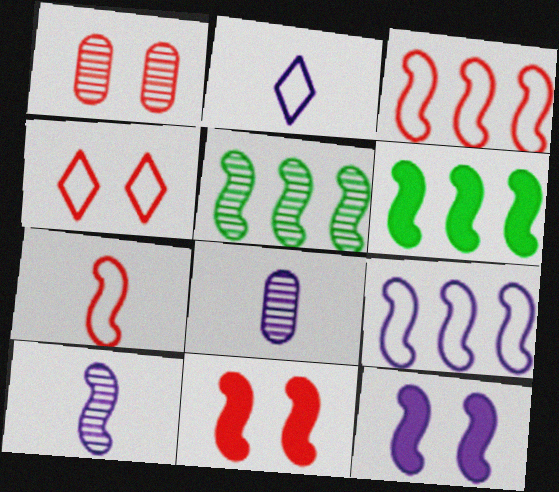[[1, 2, 6], 
[1, 4, 11], 
[4, 6, 8], 
[5, 7, 12], 
[9, 10, 12]]